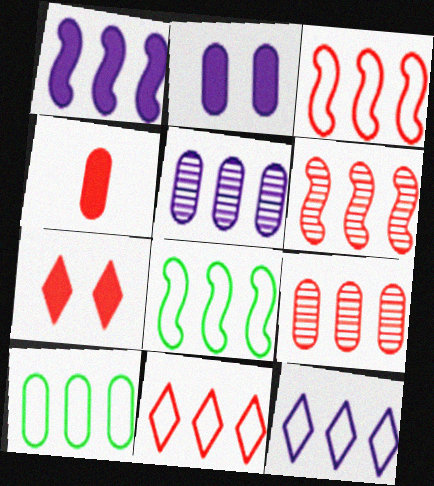[[1, 5, 12], 
[1, 6, 8], 
[3, 10, 12]]